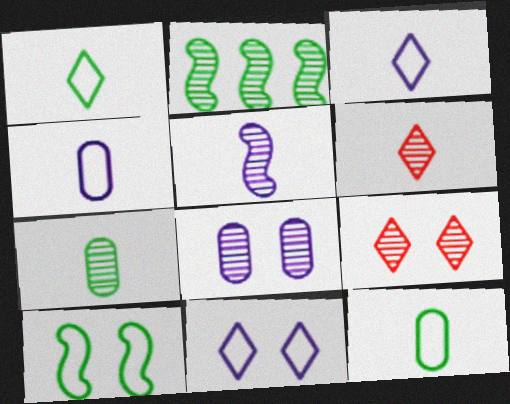[[2, 6, 8], 
[5, 6, 7]]